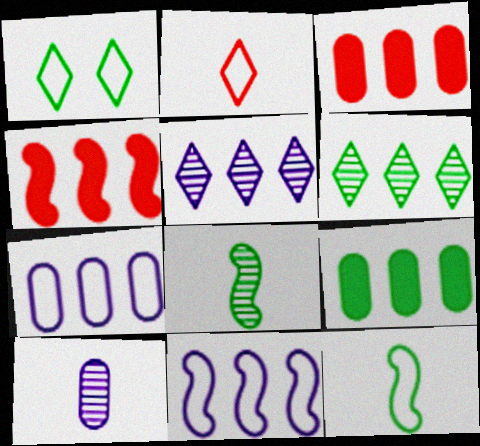[[1, 4, 10], 
[1, 8, 9], 
[3, 6, 11], 
[4, 6, 7]]